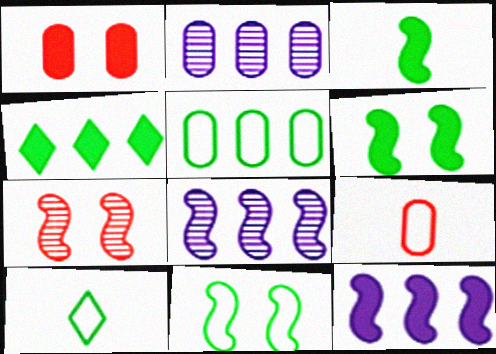[[1, 8, 10], 
[5, 10, 11]]